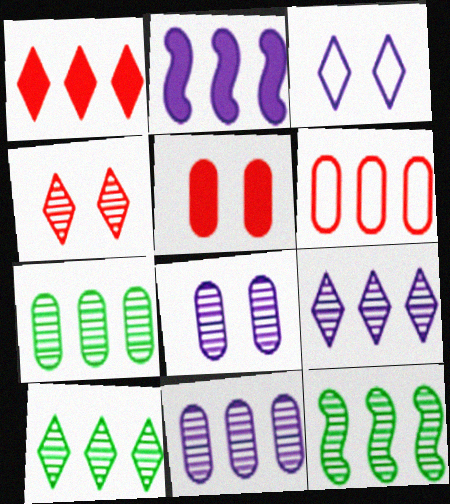[[2, 6, 10], 
[7, 10, 12]]